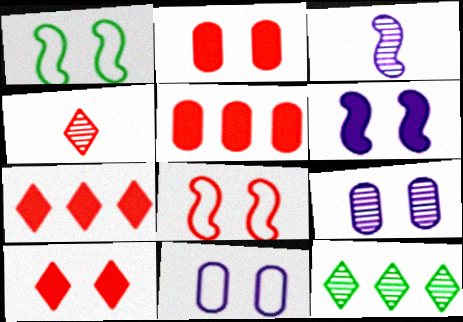[[1, 9, 10], 
[4, 5, 8]]